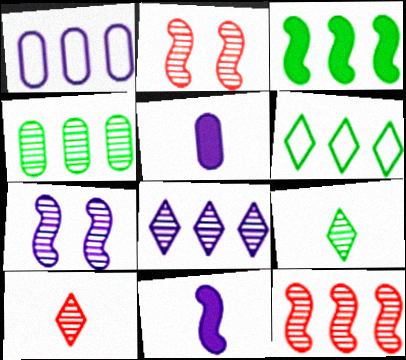[[2, 5, 6], 
[3, 4, 6], 
[4, 7, 10], 
[4, 8, 12]]